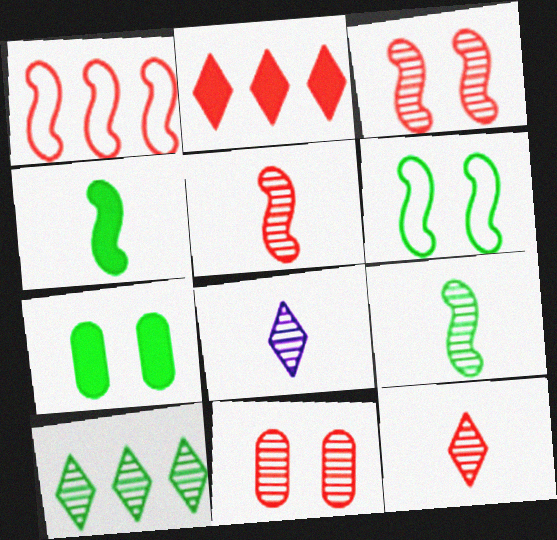[[1, 7, 8]]